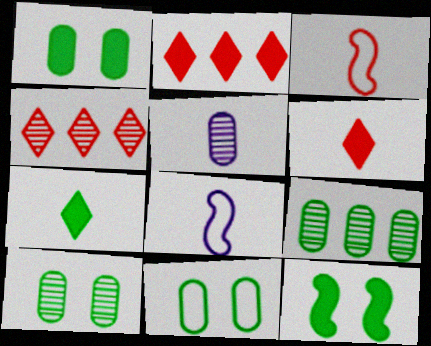[[1, 4, 8], 
[1, 10, 11], 
[2, 8, 10], 
[3, 5, 7]]